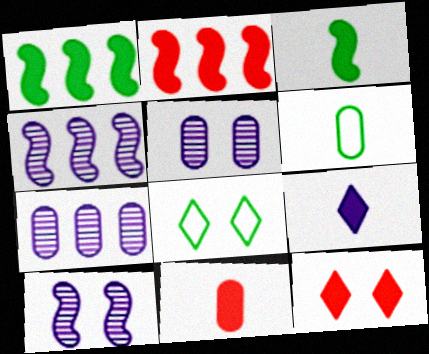[[2, 11, 12], 
[3, 9, 11], 
[4, 6, 12], 
[4, 8, 11]]